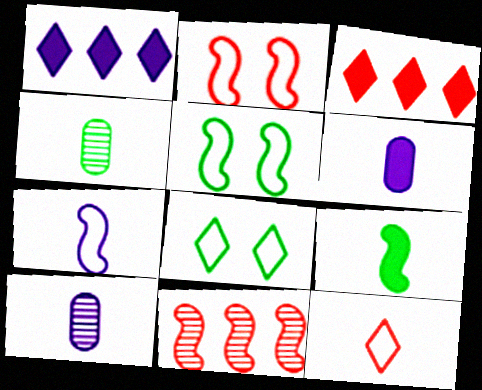[[1, 2, 4], 
[3, 5, 10], 
[6, 8, 11], 
[9, 10, 12]]